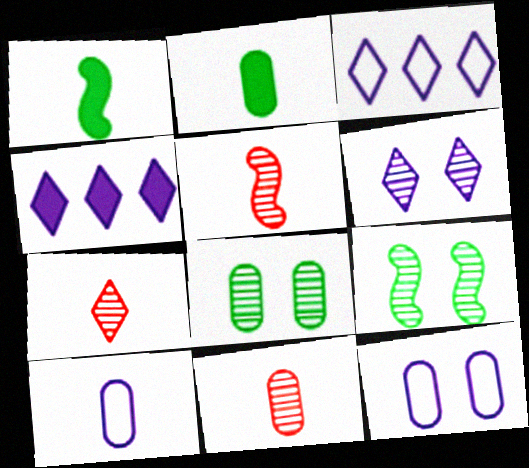[[1, 7, 10], 
[2, 10, 11], 
[5, 7, 11]]